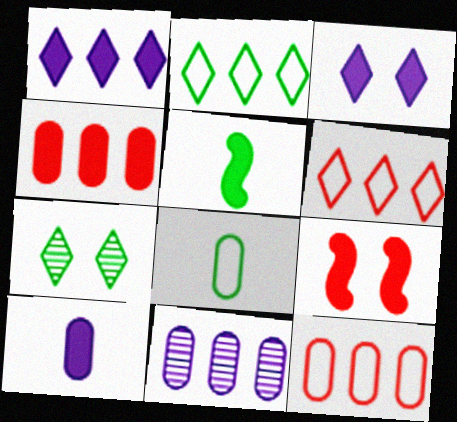[[3, 4, 5]]